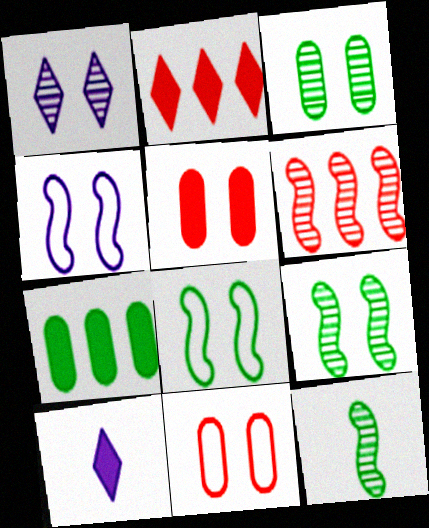[[1, 5, 8]]